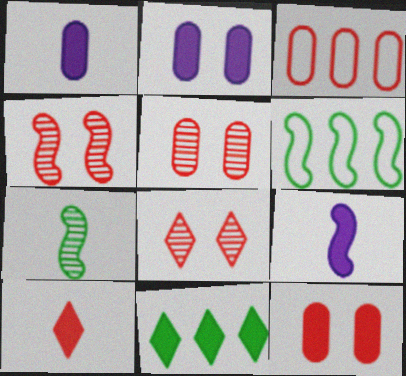[[1, 6, 8], 
[3, 4, 10], 
[4, 5, 8], 
[4, 6, 9], 
[9, 11, 12]]